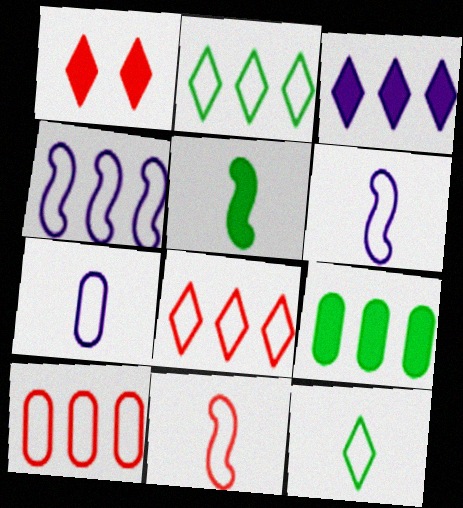[[2, 4, 10], 
[7, 11, 12]]